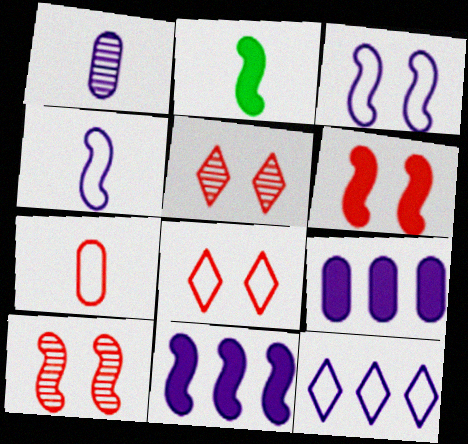[[2, 6, 11]]